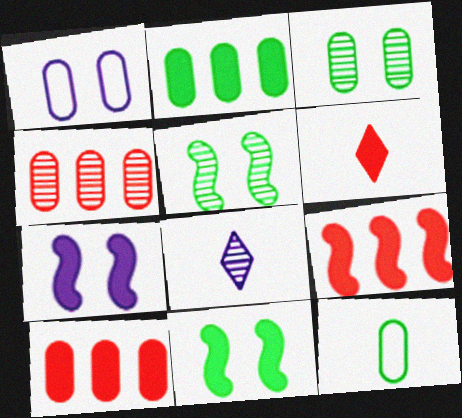[[2, 3, 12], 
[2, 6, 7], 
[4, 5, 8]]